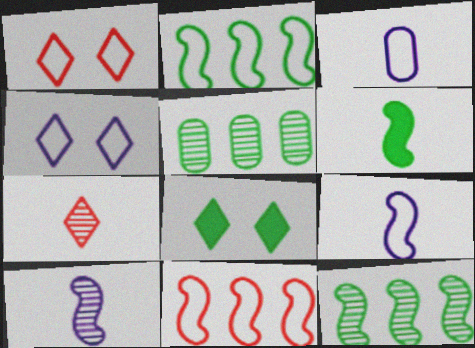[[1, 2, 3], 
[3, 6, 7]]